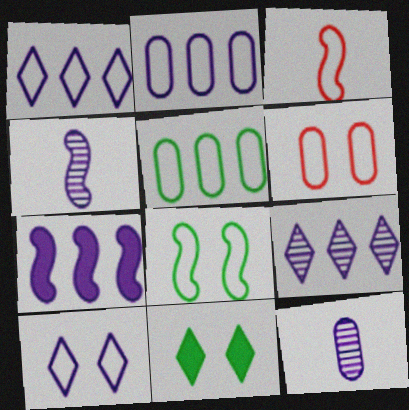[[2, 7, 9], 
[3, 5, 10], 
[6, 8, 10], 
[7, 10, 12]]